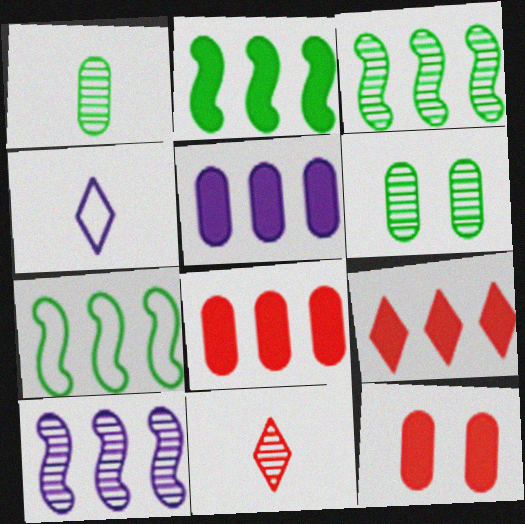[[2, 3, 7], 
[2, 5, 9], 
[3, 4, 12], 
[6, 10, 11]]